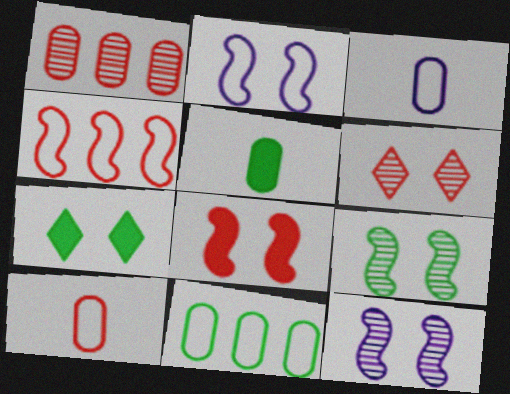[[2, 8, 9]]